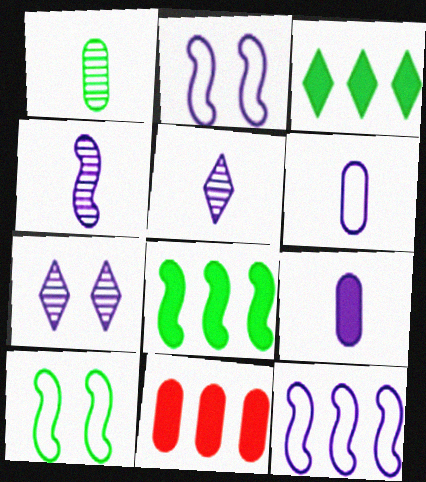[[1, 3, 10], 
[5, 10, 11], 
[7, 9, 12]]